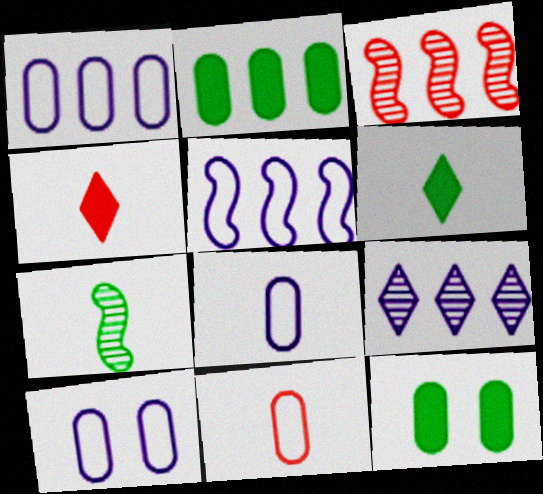[[1, 8, 10], 
[3, 6, 10], 
[4, 7, 8]]